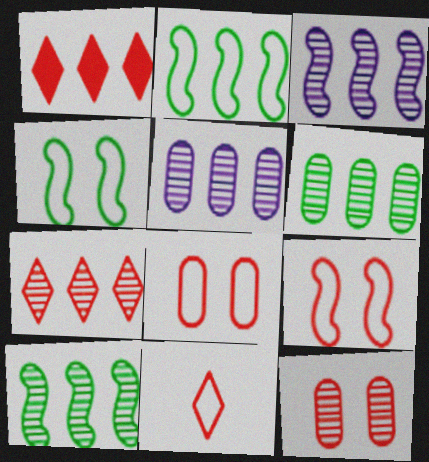[[1, 2, 5], 
[3, 6, 7], 
[5, 7, 10]]